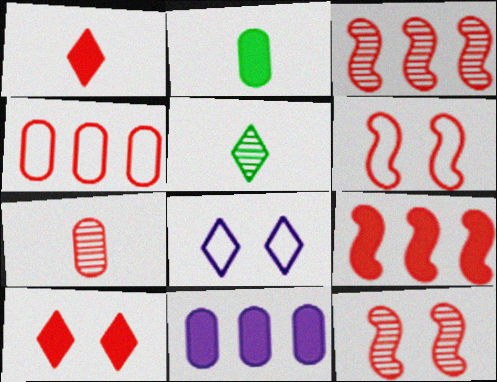[[1, 4, 12], 
[2, 3, 8], 
[5, 6, 11]]